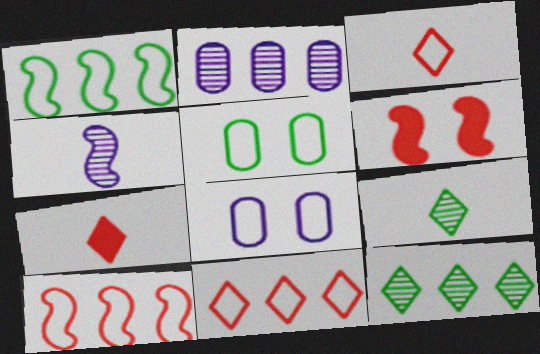[[1, 3, 8], 
[1, 4, 6]]